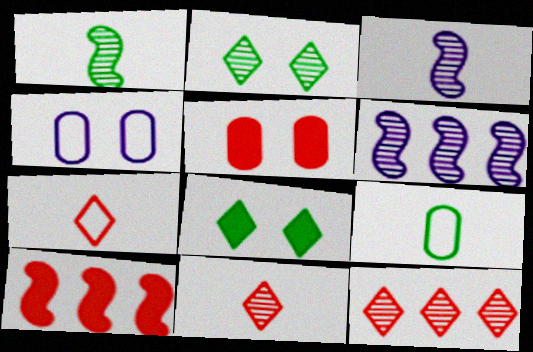[]